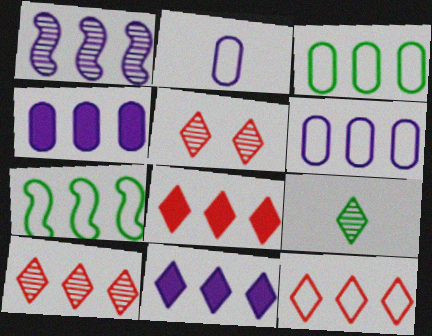[[1, 3, 8], 
[1, 6, 11], 
[4, 7, 10], 
[6, 7, 12], 
[8, 10, 12]]